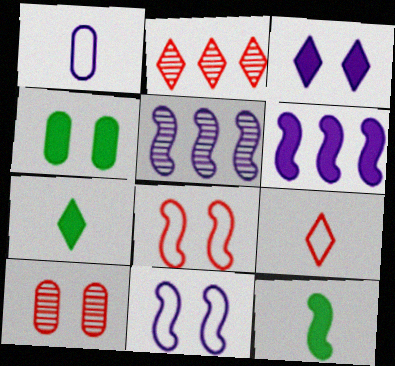[[1, 3, 5], 
[4, 5, 9], 
[5, 8, 12]]